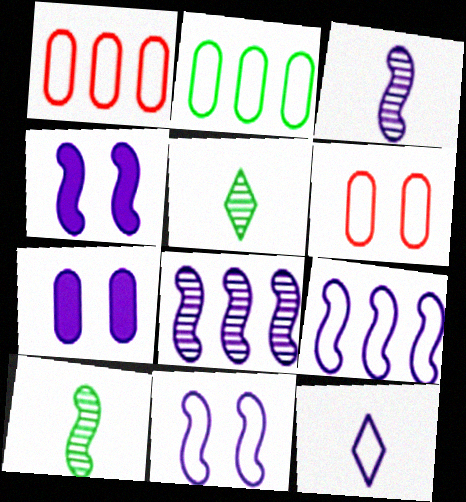[[1, 4, 5], 
[3, 4, 9], 
[7, 8, 12]]